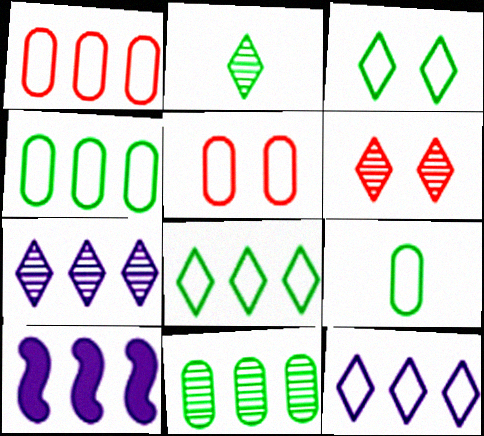[[2, 5, 10], 
[2, 6, 7], 
[6, 9, 10]]